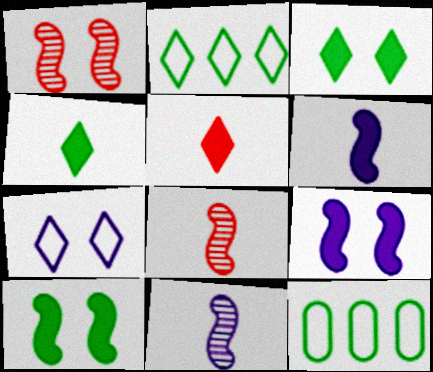[]